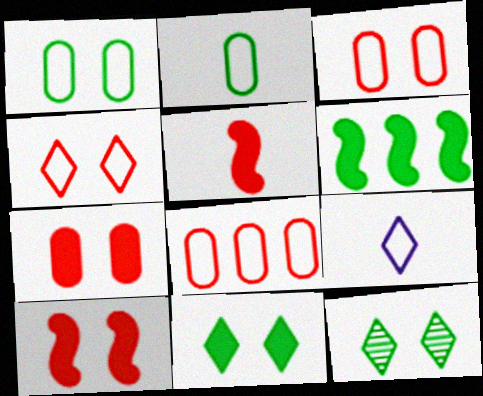[[2, 6, 12]]